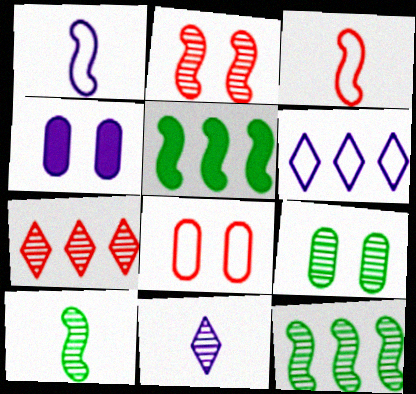[[1, 2, 5], 
[4, 8, 9], 
[5, 8, 11]]